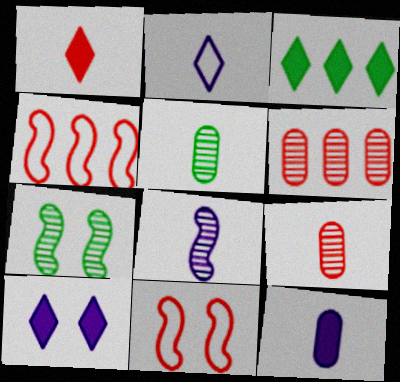[[1, 3, 10], 
[1, 6, 11], 
[2, 8, 12], 
[4, 5, 10]]